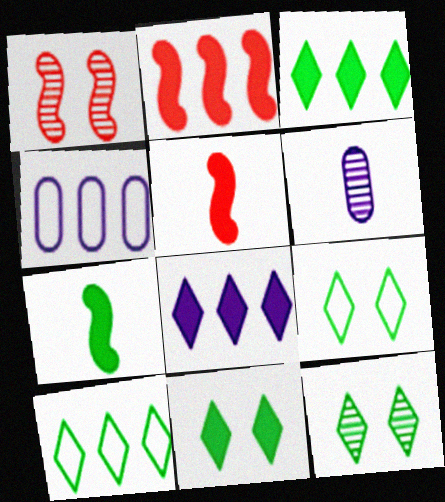[[2, 6, 9], 
[4, 5, 12], 
[9, 11, 12]]